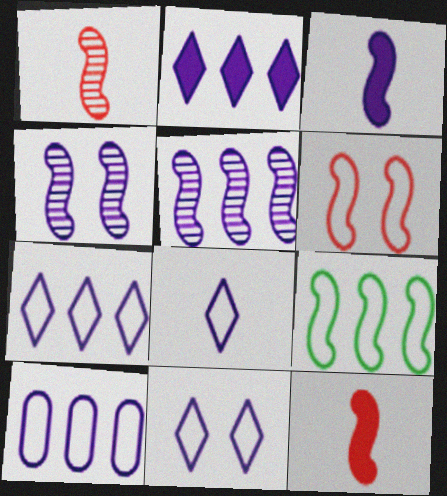[[2, 5, 10], 
[4, 9, 12], 
[7, 8, 11]]